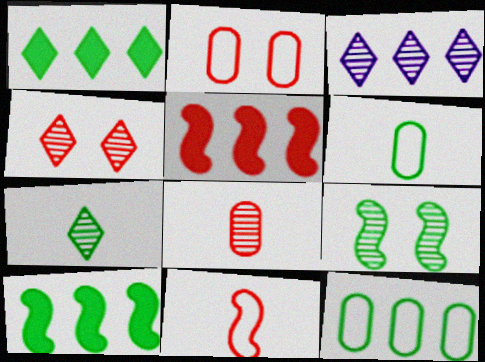[[1, 6, 9], 
[3, 4, 7], 
[3, 5, 12], 
[3, 8, 9]]